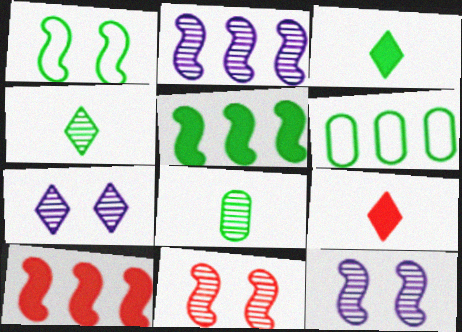[[6, 9, 12]]